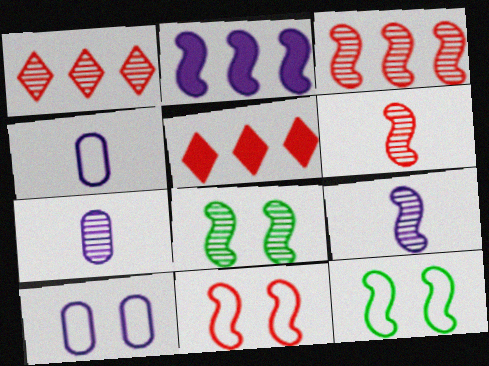[[1, 7, 8], 
[2, 6, 12], 
[3, 8, 9], 
[4, 5, 8], 
[5, 7, 12]]